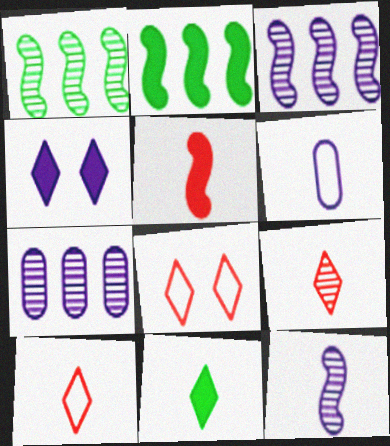[[3, 4, 6]]